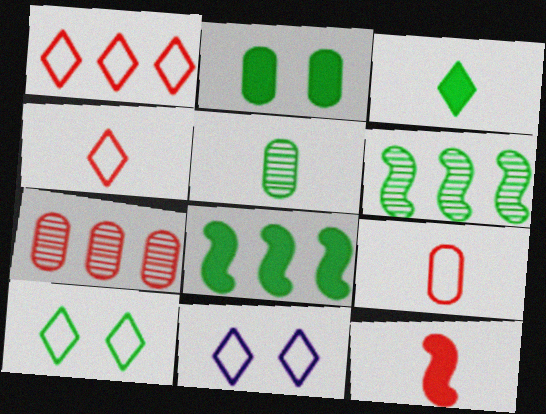[[2, 3, 8], 
[5, 8, 10]]